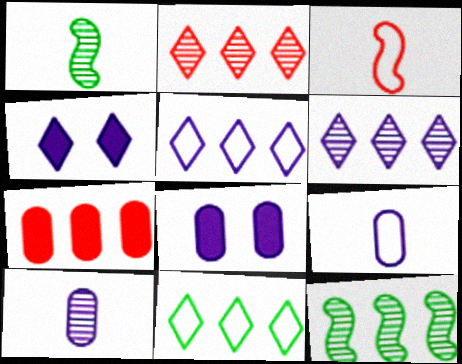[[5, 7, 12]]